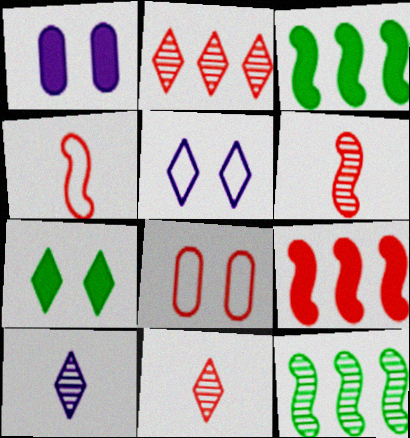[[3, 8, 10], 
[8, 9, 11]]